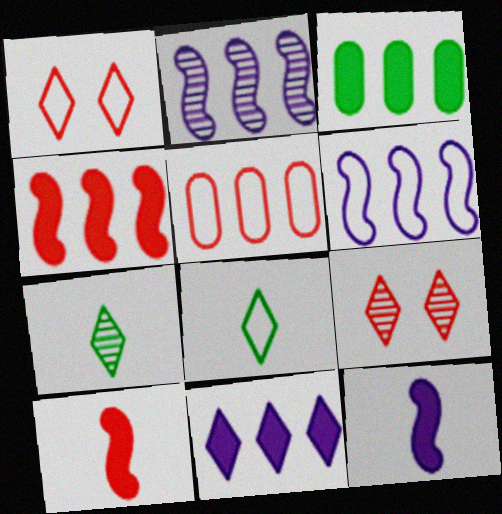[[1, 7, 11], 
[3, 4, 11], 
[5, 9, 10], 
[8, 9, 11]]